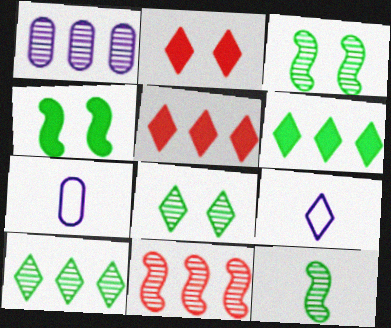[[1, 10, 11], 
[2, 9, 10], 
[3, 5, 7], 
[5, 8, 9]]